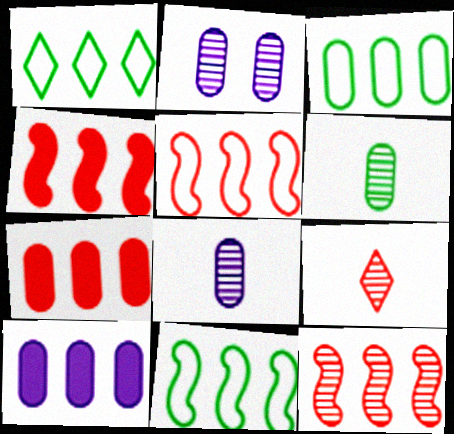[[1, 3, 11], 
[1, 10, 12], 
[4, 5, 12]]